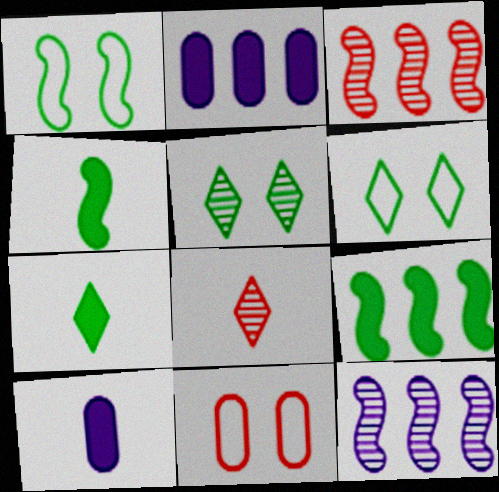[[1, 2, 8], 
[3, 6, 10], 
[7, 11, 12]]